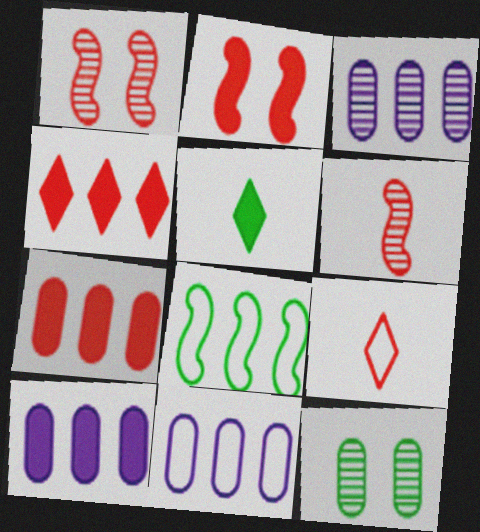[[1, 5, 11], 
[1, 7, 9], 
[2, 5, 10], 
[3, 4, 8], 
[3, 10, 11], 
[5, 8, 12]]